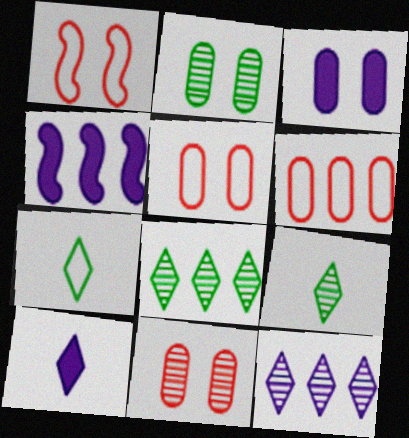[[2, 3, 5], 
[3, 4, 10], 
[4, 5, 9], 
[4, 6, 8], 
[4, 7, 11]]